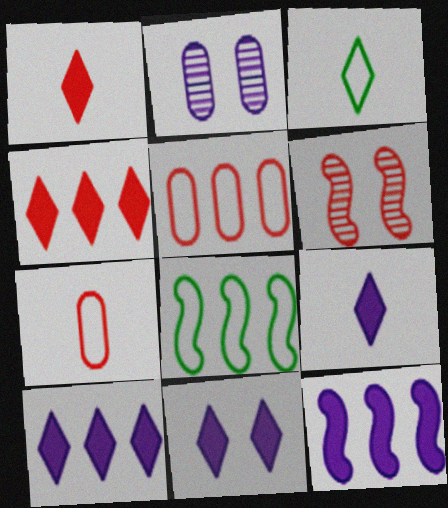[[1, 2, 8], 
[1, 5, 6], 
[4, 6, 7], 
[9, 10, 11]]